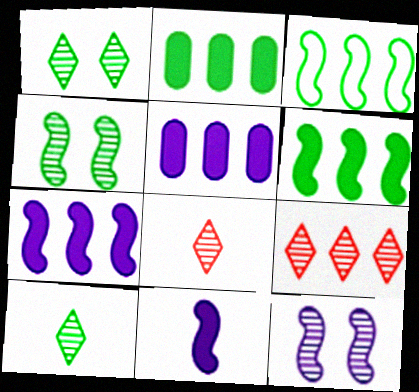[[3, 5, 9]]